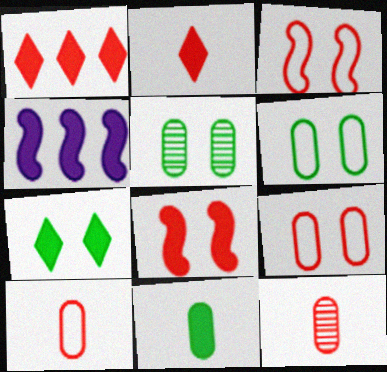[[1, 3, 12]]